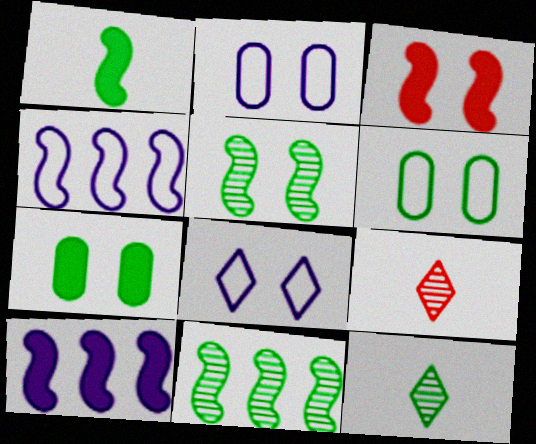[[1, 3, 10], 
[4, 7, 9], 
[6, 9, 10]]